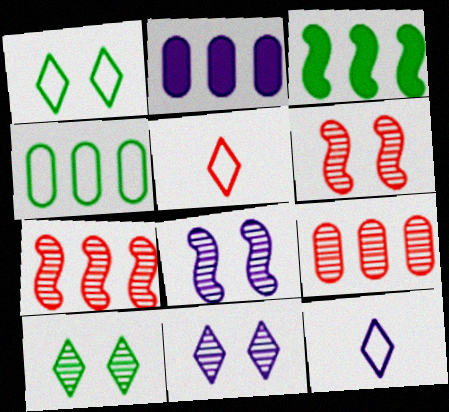[[2, 4, 9], 
[2, 8, 12]]